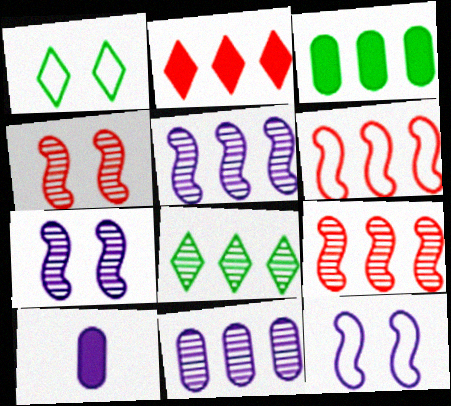[[1, 9, 10], 
[8, 9, 11]]